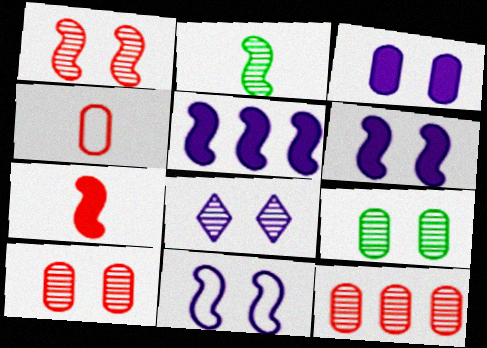[[1, 8, 9], 
[2, 8, 12], 
[3, 8, 11]]